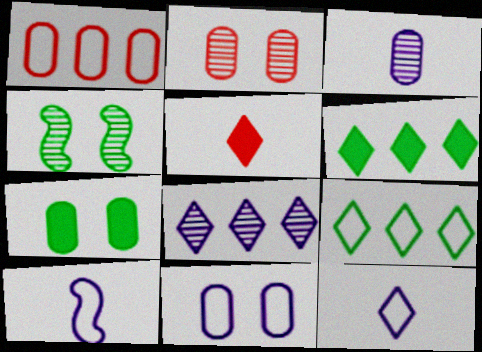[[1, 3, 7], 
[2, 6, 10], 
[2, 7, 11]]